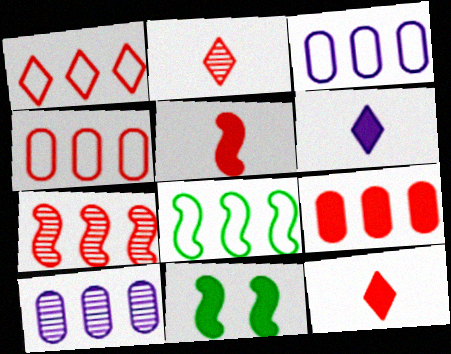[[1, 3, 8], 
[1, 7, 9], 
[2, 3, 11], 
[6, 9, 11]]